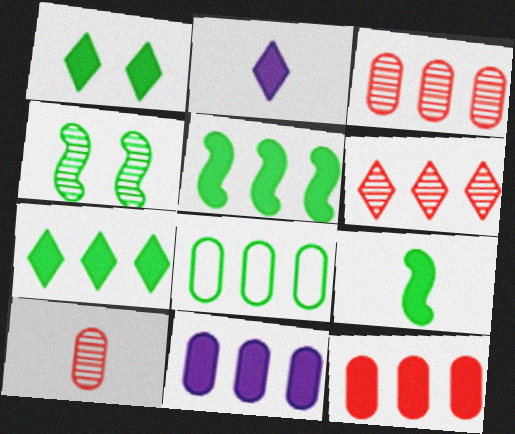[[3, 8, 11]]